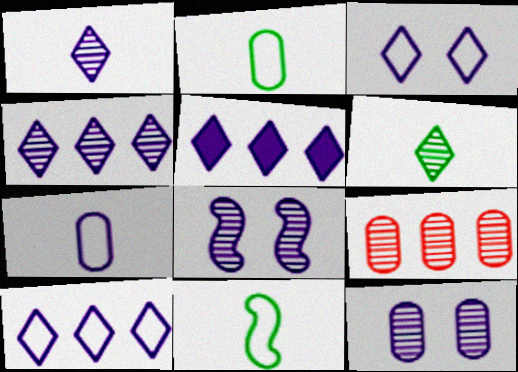[[1, 3, 5], 
[4, 5, 10], 
[5, 7, 8], 
[6, 8, 9]]